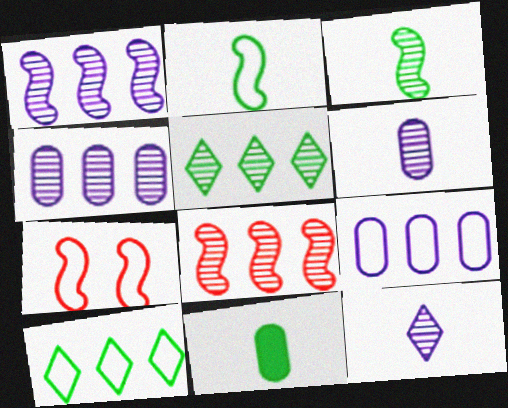[[4, 5, 8]]